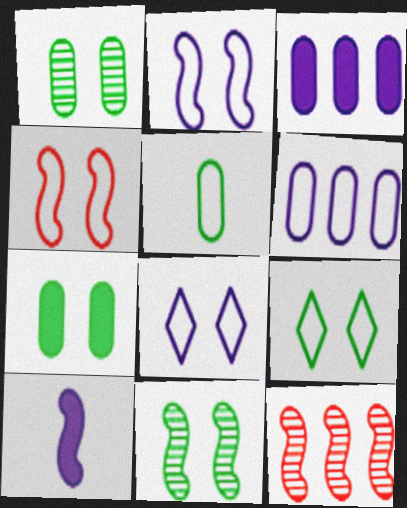[[7, 9, 11]]